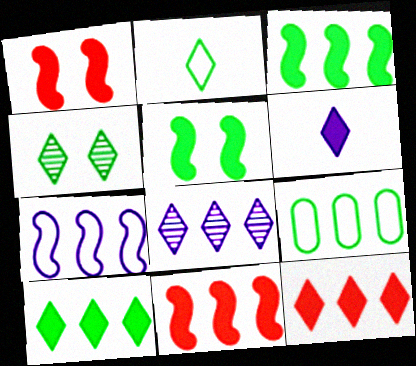[[2, 4, 10], 
[8, 9, 11]]